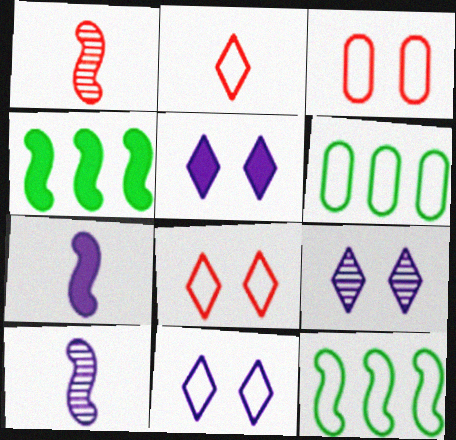[[1, 5, 6], 
[5, 9, 11]]